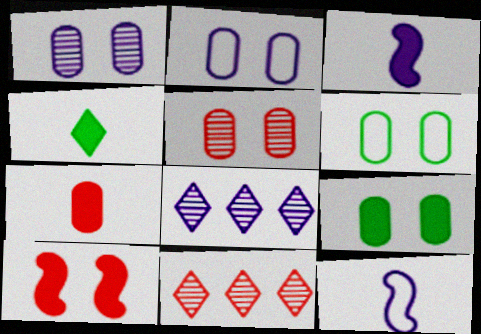[[2, 3, 8], 
[2, 5, 9], 
[3, 4, 7], 
[3, 6, 11], 
[9, 11, 12]]